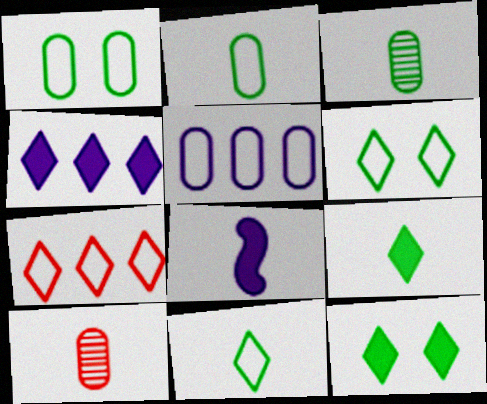[[8, 10, 11]]